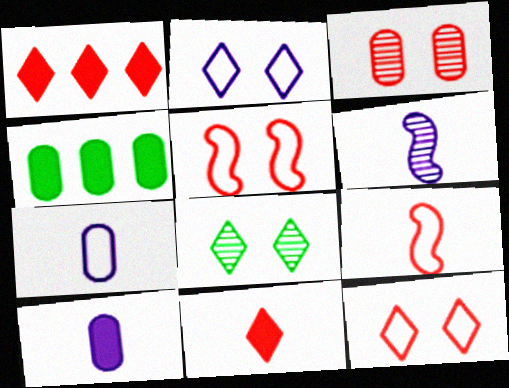[[1, 3, 9], 
[3, 4, 7], 
[4, 6, 12]]